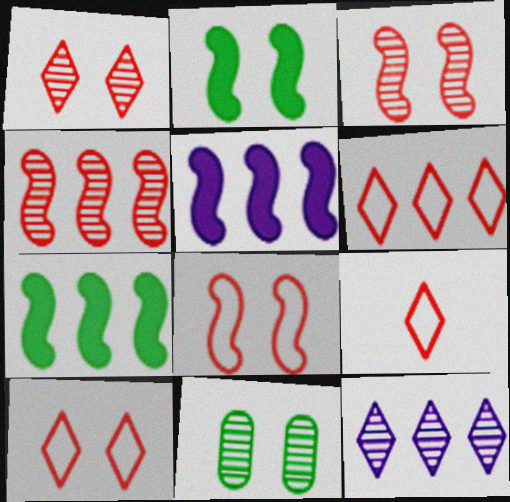[[5, 9, 11], 
[6, 9, 10]]